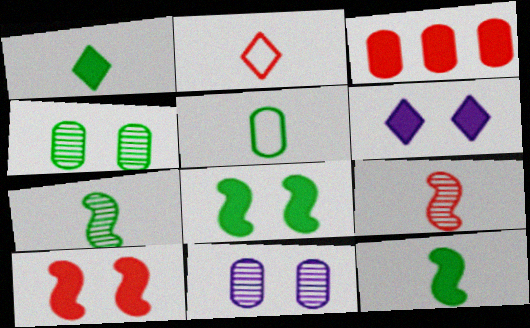[[1, 5, 7], 
[3, 5, 11], 
[3, 6, 12]]